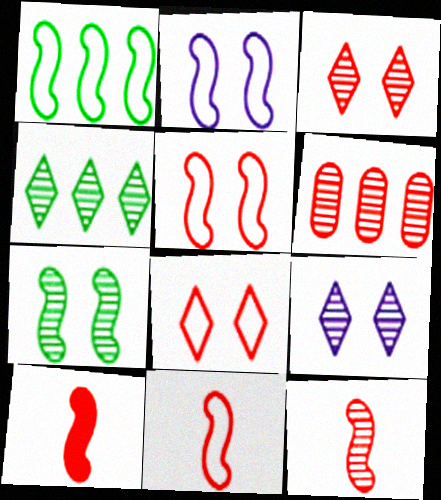[[1, 2, 11], 
[3, 6, 12], 
[6, 8, 10], 
[10, 11, 12]]